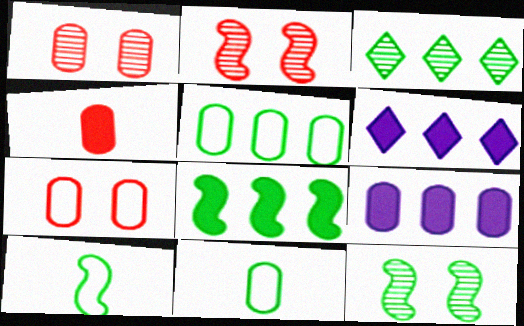[[1, 6, 10], 
[1, 9, 11], 
[2, 6, 11], 
[3, 5, 8], 
[8, 10, 12]]